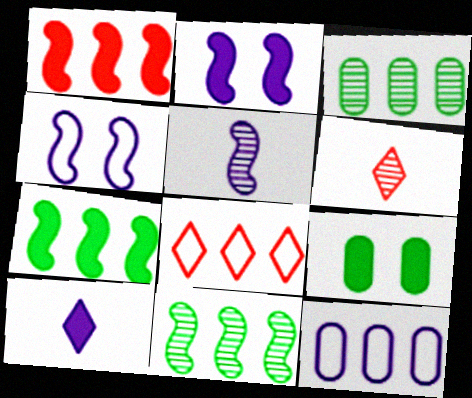[[1, 9, 10], 
[5, 8, 9]]